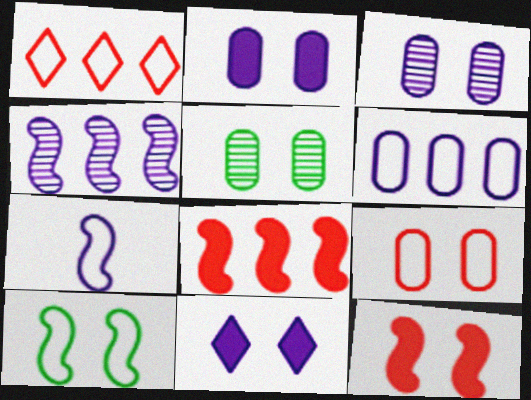[[2, 5, 9]]